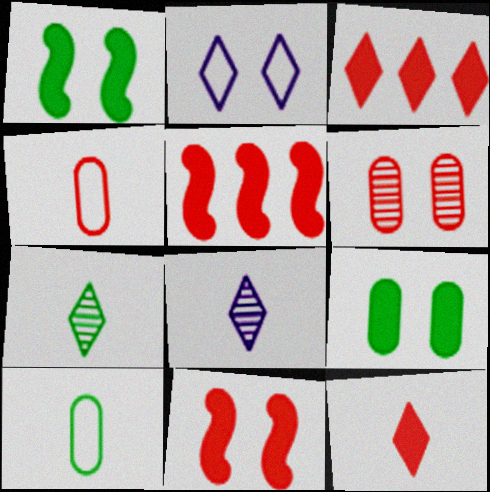[[1, 2, 6], 
[2, 3, 7]]